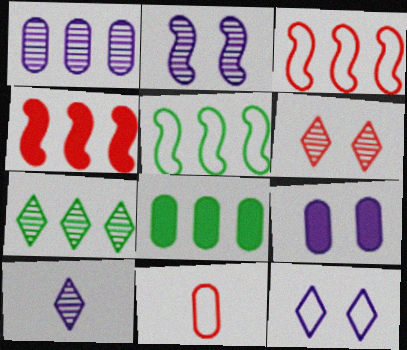[[1, 2, 10], 
[2, 9, 12], 
[4, 6, 11], 
[5, 7, 8], 
[5, 11, 12], 
[6, 7, 10]]